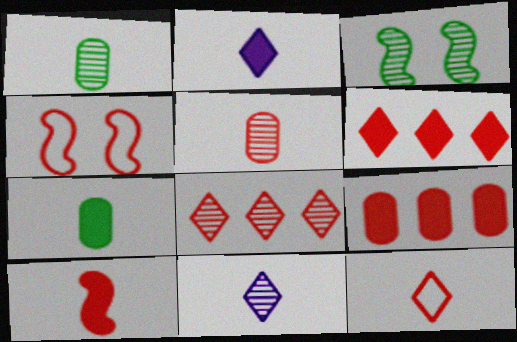[[2, 7, 10], 
[4, 5, 6], 
[5, 10, 12]]